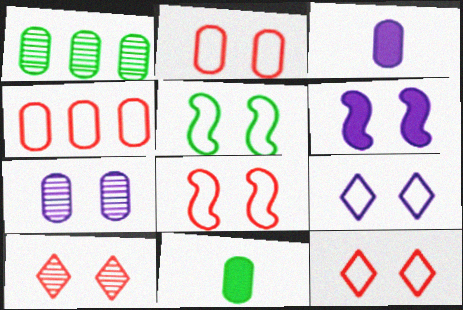[[1, 2, 3], 
[2, 5, 9], 
[2, 8, 12], 
[4, 7, 11], 
[6, 7, 9]]